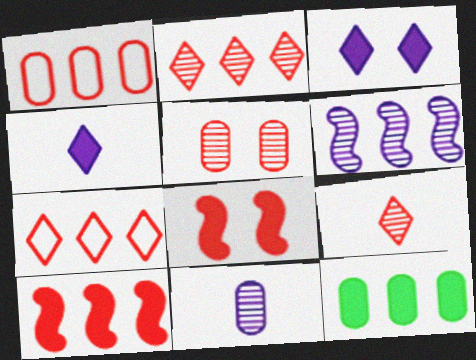[[1, 2, 10], 
[1, 8, 9], 
[4, 8, 12], 
[6, 7, 12]]